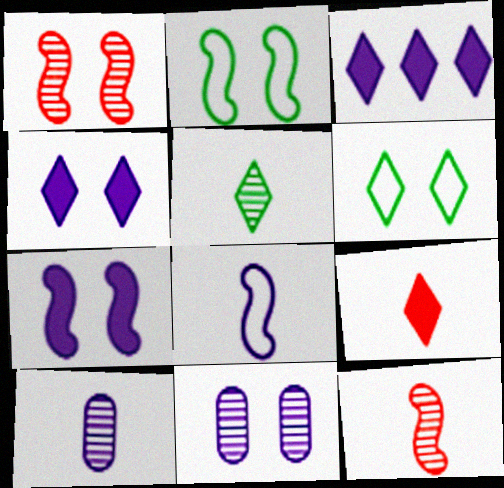[[1, 2, 7], 
[3, 8, 11], 
[5, 10, 12]]